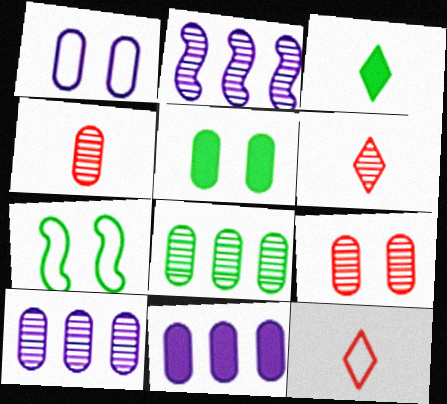[[1, 5, 9], 
[2, 5, 12], 
[3, 7, 8], 
[6, 7, 11]]